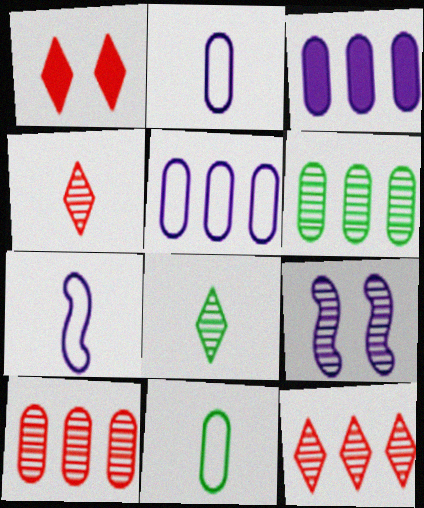[[1, 6, 7], 
[4, 6, 9], 
[8, 9, 10]]